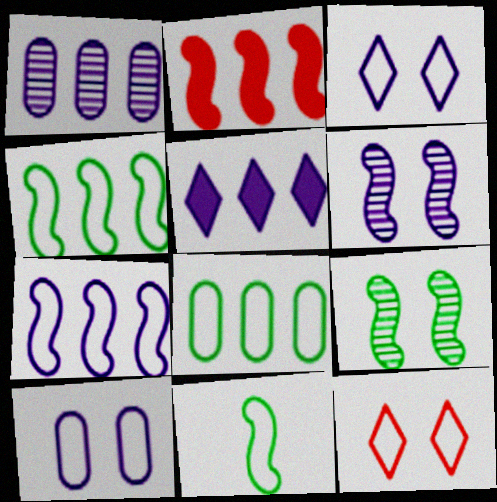[[1, 5, 7], 
[2, 6, 11]]